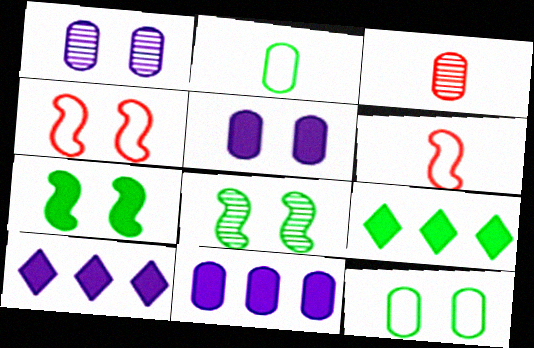[[1, 6, 9], 
[2, 8, 9], 
[3, 11, 12]]